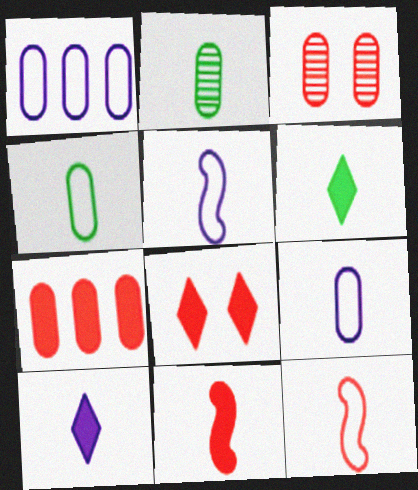[[2, 10, 12], 
[7, 8, 11]]